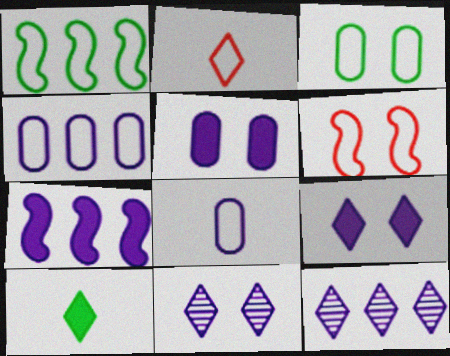[[4, 7, 12], 
[7, 8, 11]]